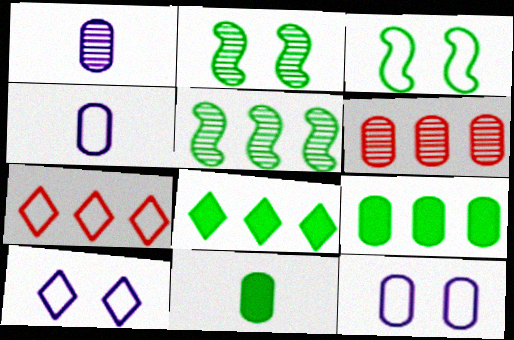[[3, 4, 7], 
[6, 11, 12]]